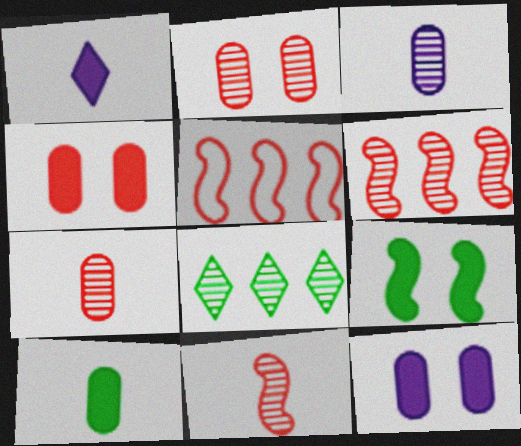[]